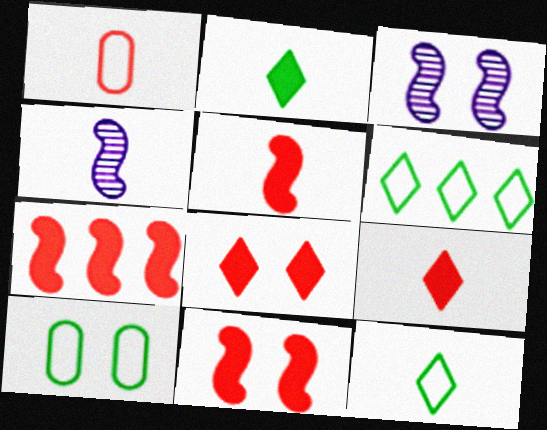[[1, 2, 4], 
[3, 8, 10], 
[5, 7, 11]]